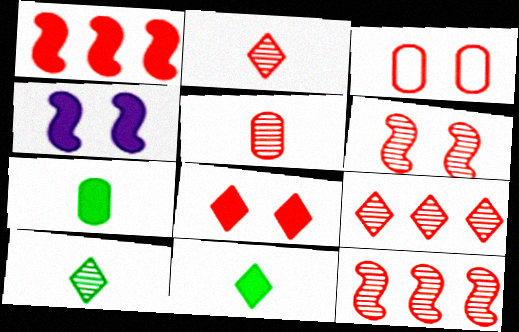[[1, 2, 3], 
[3, 6, 8], 
[5, 6, 9]]